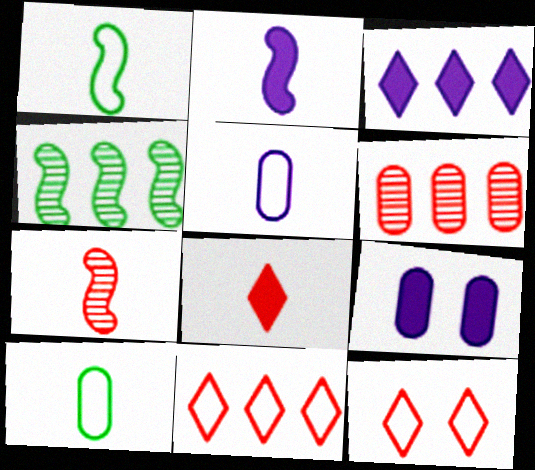[[1, 2, 7], 
[2, 3, 9], 
[6, 9, 10]]